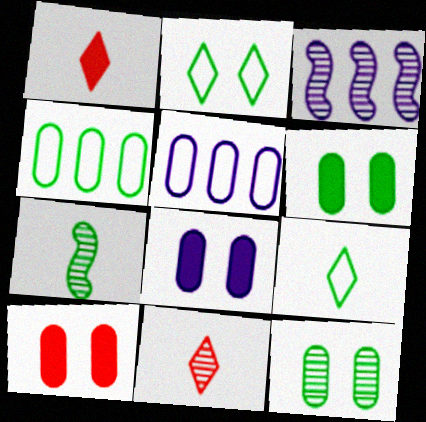[[3, 9, 10], 
[3, 11, 12], 
[6, 8, 10]]